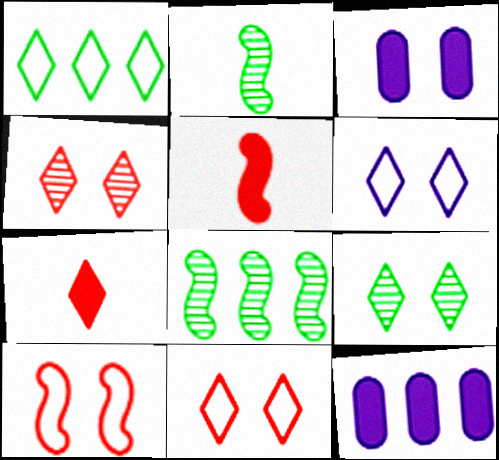[[2, 11, 12], 
[3, 9, 10]]